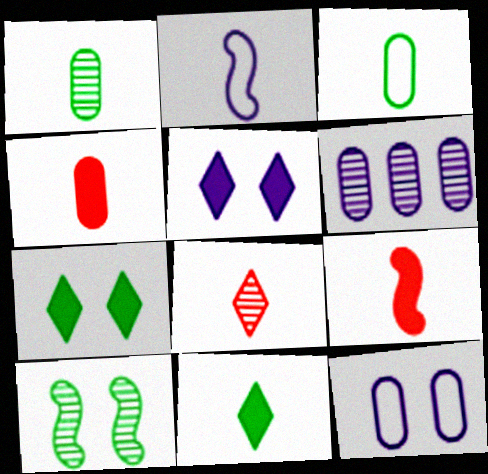[[2, 5, 6], 
[6, 8, 10]]